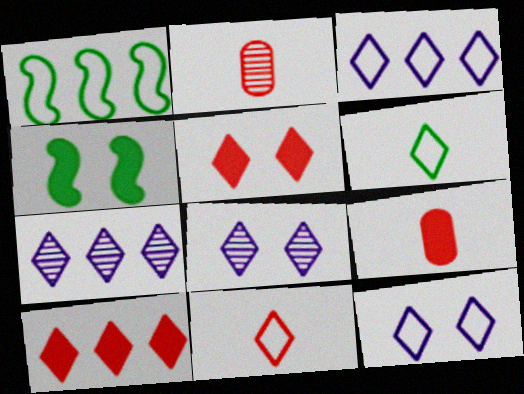[[1, 8, 9], 
[2, 3, 4], 
[5, 6, 7], 
[6, 8, 10]]